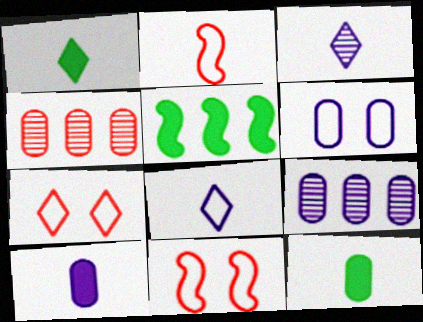[[1, 9, 11], 
[2, 3, 12], 
[4, 6, 12], 
[6, 9, 10]]